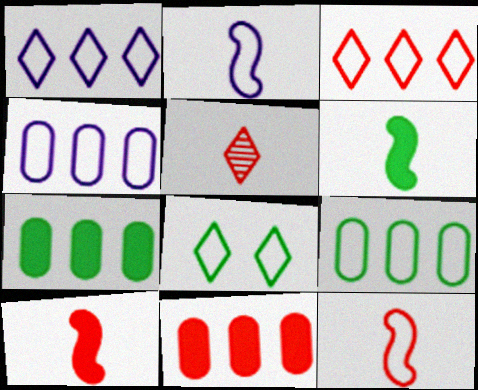[[4, 8, 12]]